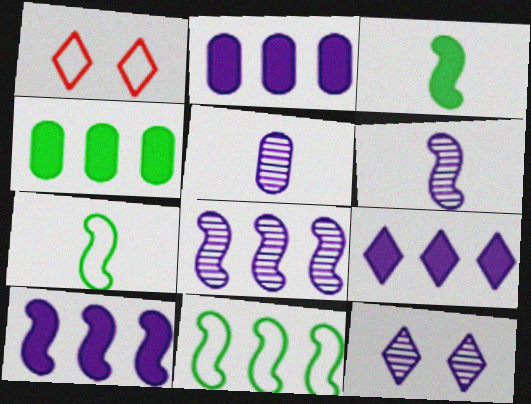[[1, 4, 6], 
[2, 9, 10], 
[5, 8, 12]]